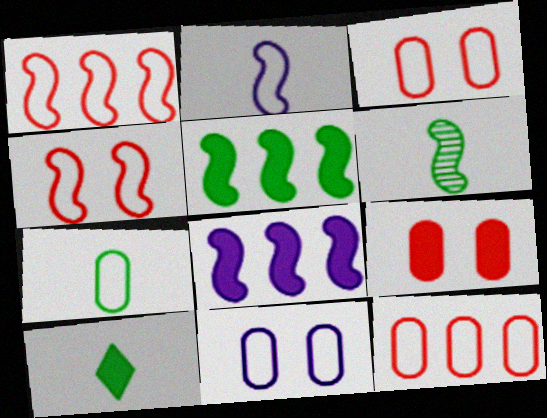[[4, 6, 8], 
[6, 7, 10], 
[7, 11, 12], 
[8, 9, 10]]